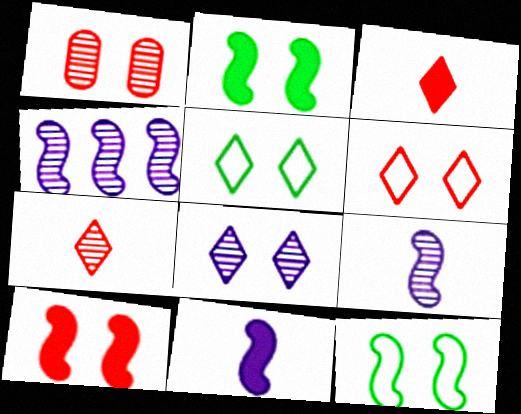[[1, 6, 10]]